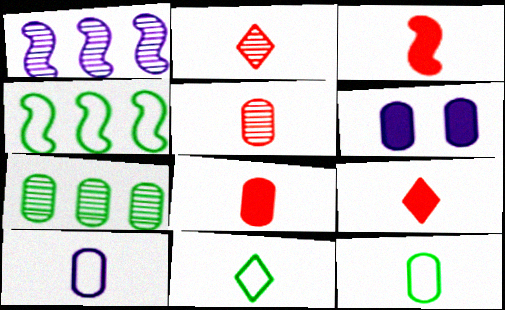[[2, 4, 6], 
[3, 8, 9]]